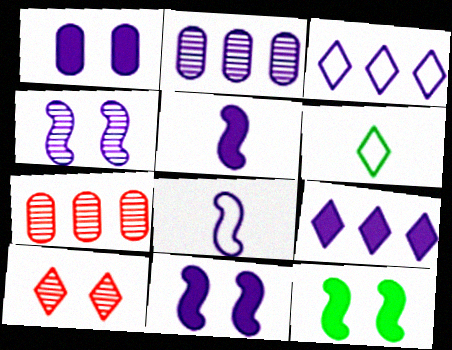[[1, 5, 9], 
[6, 7, 11], 
[6, 9, 10]]